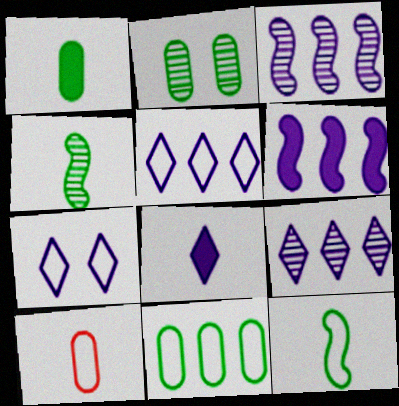[[1, 2, 11], 
[4, 8, 10], 
[7, 8, 9]]